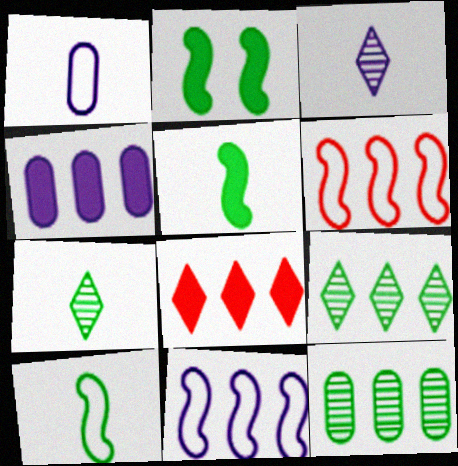[[4, 6, 9], 
[8, 11, 12]]